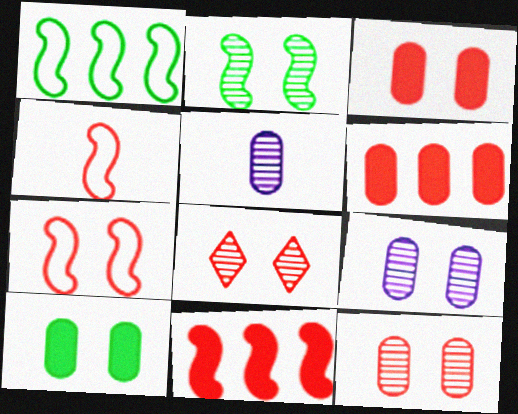[[2, 8, 9], 
[3, 7, 8], 
[4, 6, 8]]